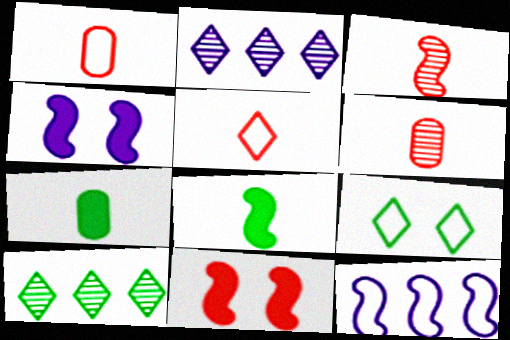[[1, 4, 10], 
[1, 9, 12]]